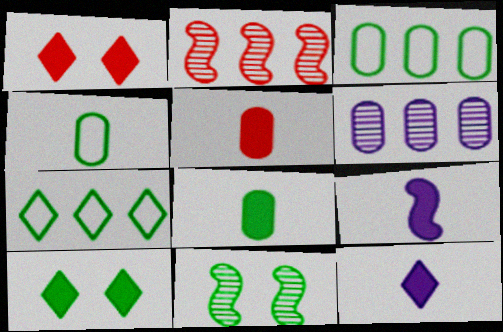[[7, 8, 11]]